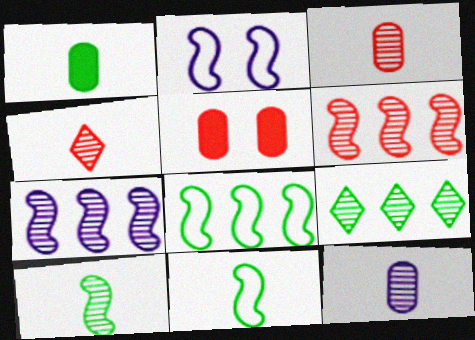[[4, 10, 12]]